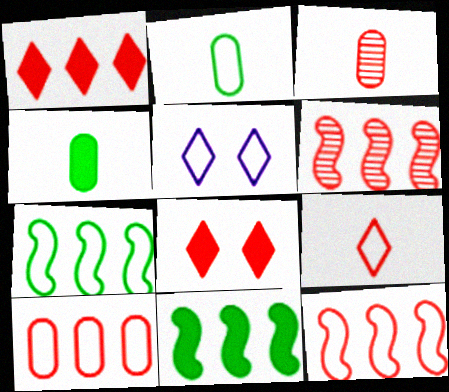[[1, 6, 10], 
[2, 5, 12], 
[3, 5, 11], 
[3, 8, 12], 
[4, 5, 6]]